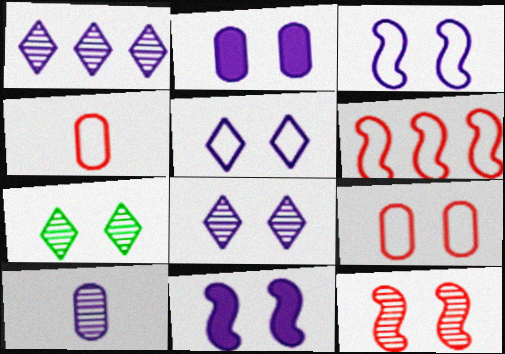[[2, 3, 8], 
[7, 9, 11]]